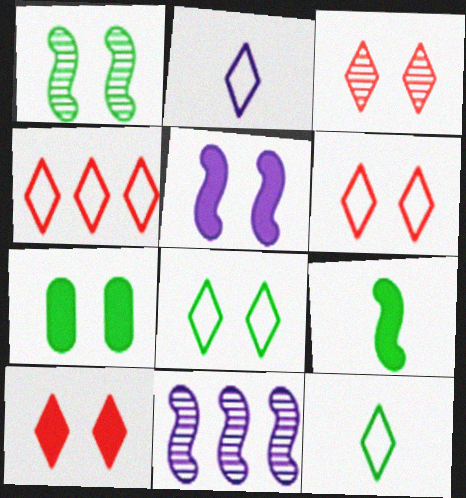[[1, 7, 8], 
[2, 4, 8], 
[3, 6, 10], 
[5, 7, 10]]